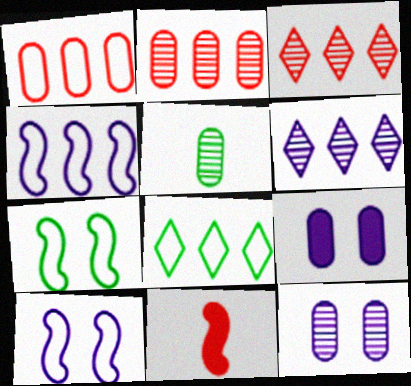[[1, 4, 8], 
[1, 5, 9], 
[2, 5, 12], 
[8, 11, 12]]